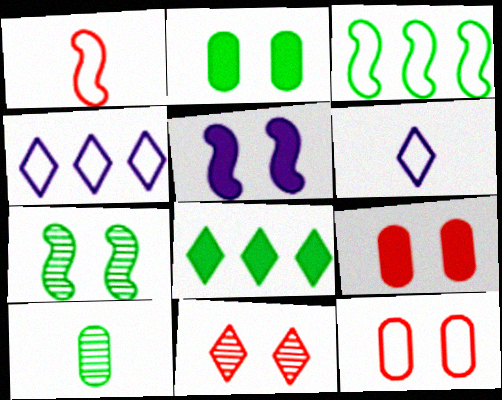[[3, 6, 12], 
[6, 8, 11]]